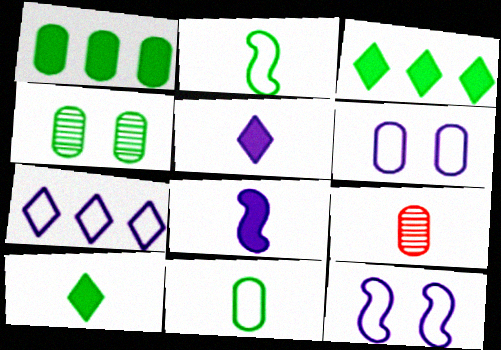[[1, 4, 11], 
[1, 6, 9], 
[2, 3, 4], 
[2, 5, 9], 
[3, 9, 12]]